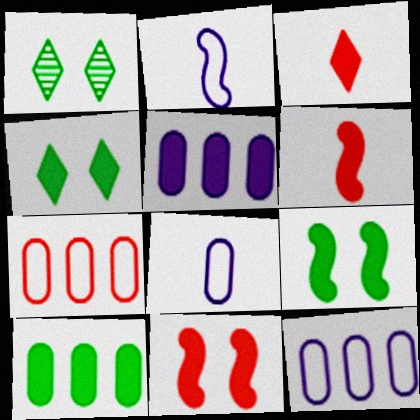[[1, 6, 12], 
[3, 5, 9], 
[4, 5, 6]]